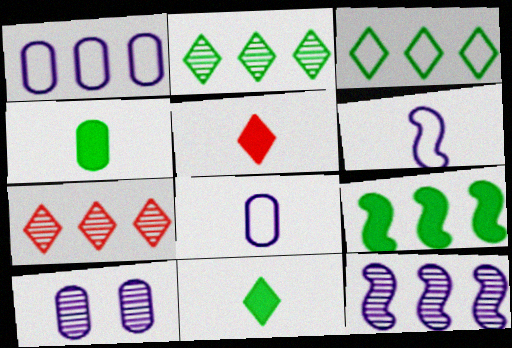[[1, 7, 9]]